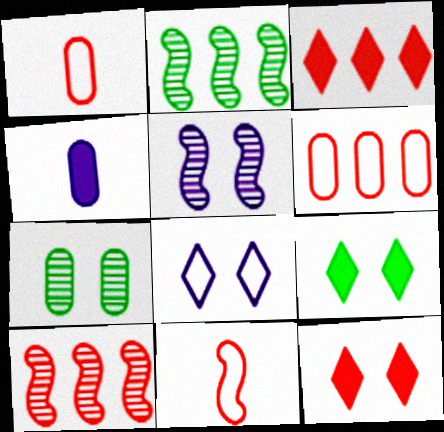[[1, 10, 12], 
[3, 6, 10], 
[4, 6, 7]]